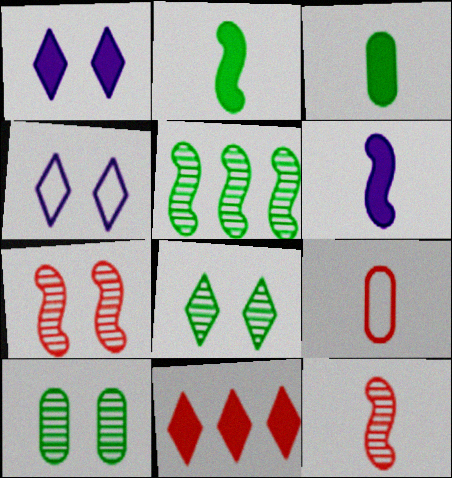[[1, 5, 9], 
[7, 9, 11]]